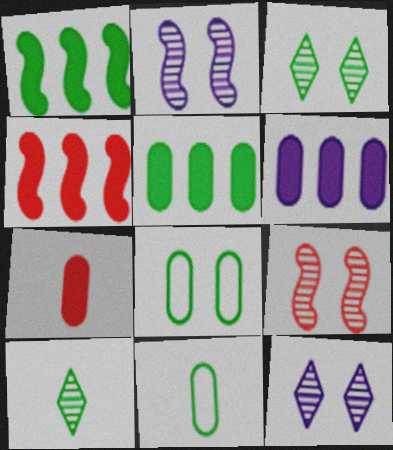[[1, 3, 11], 
[1, 8, 10], 
[4, 11, 12]]